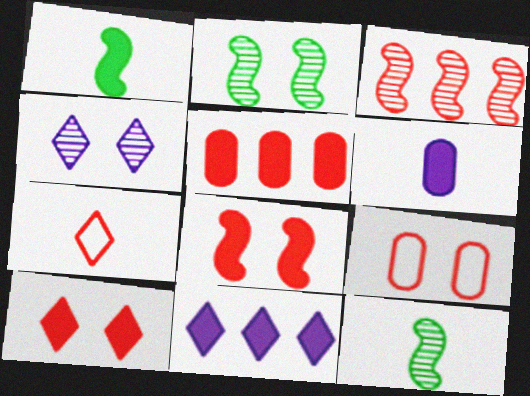[[6, 7, 12], 
[9, 11, 12]]